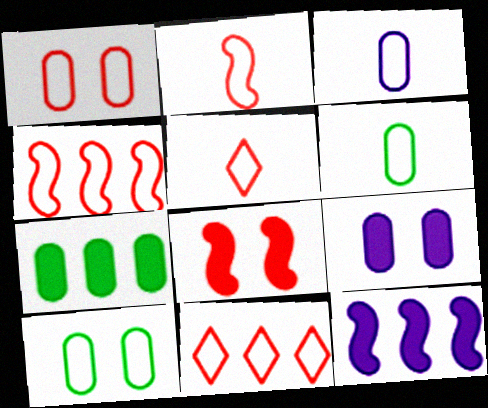[[1, 2, 11], 
[1, 4, 5]]